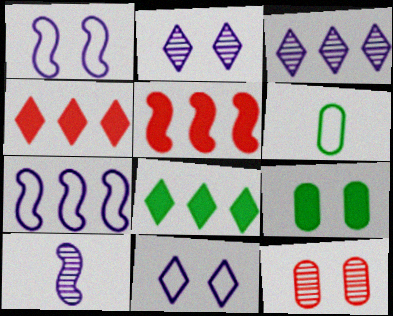[[2, 5, 6]]